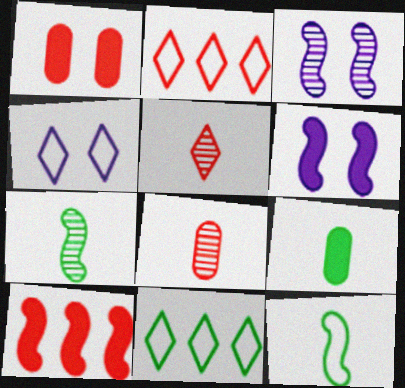[[2, 3, 9], 
[3, 10, 12], 
[6, 8, 11]]